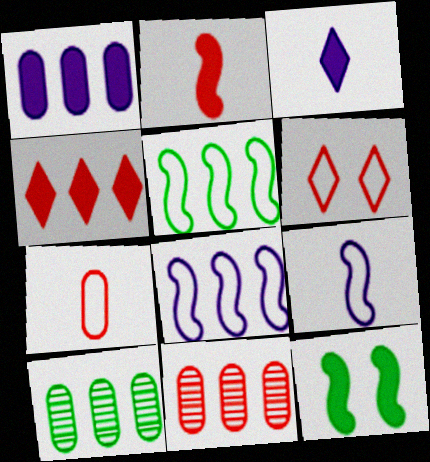[[2, 6, 11], 
[4, 8, 10]]